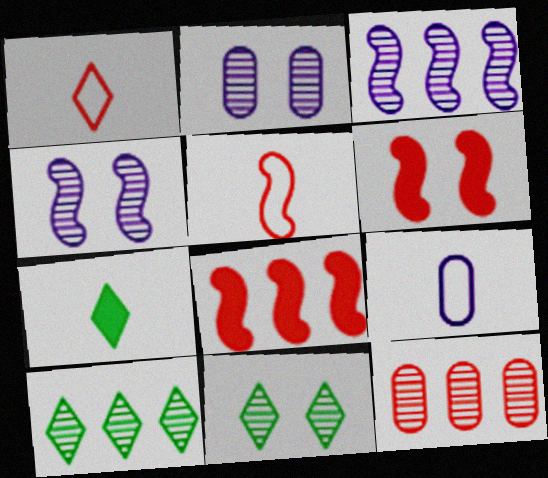[[1, 6, 12], 
[3, 10, 12], 
[6, 9, 10], 
[8, 9, 11]]